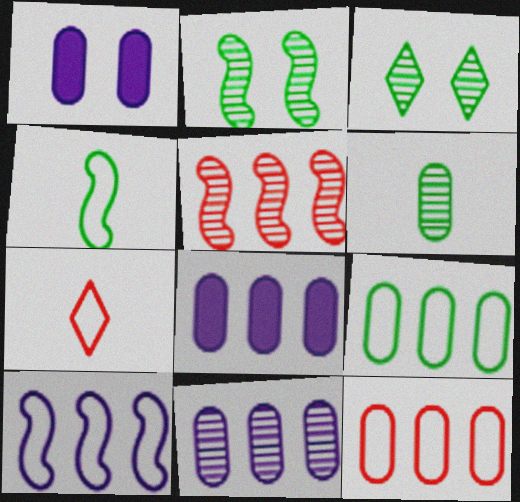[[1, 6, 12], 
[2, 7, 8]]